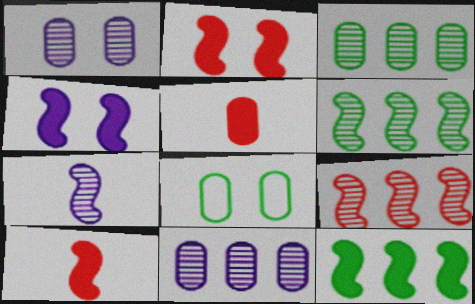[[4, 10, 12], 
[5, 8, 11]]